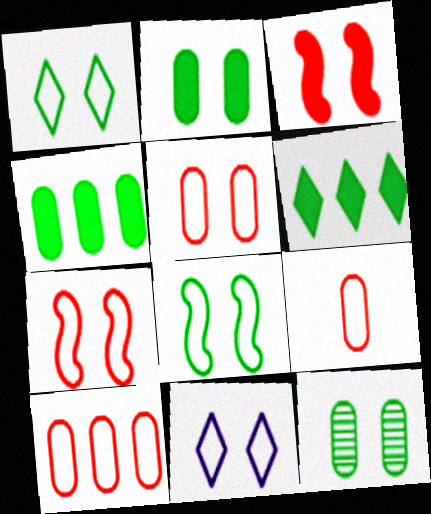[[3, 11, 12], 
[5, 8, 11], 
[5, 9, 10]]